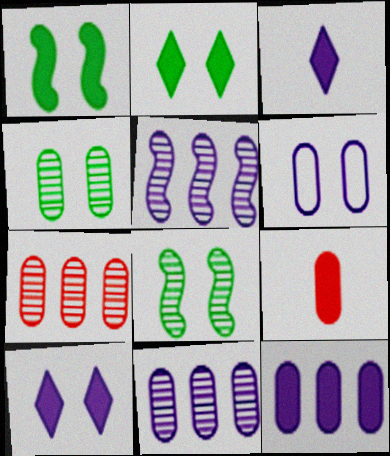[[3, 5, 6]]